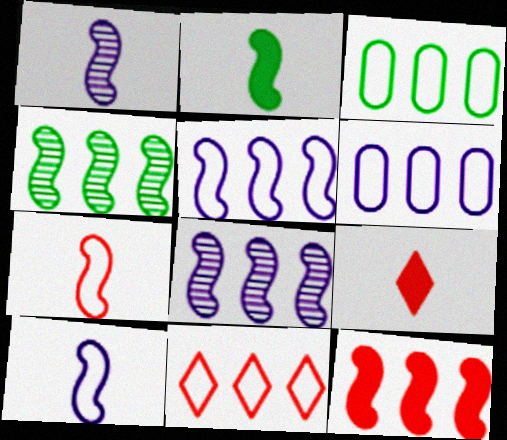[[1, 2, 7], 
[3, 5, 11], 
[4, 5, 12]]